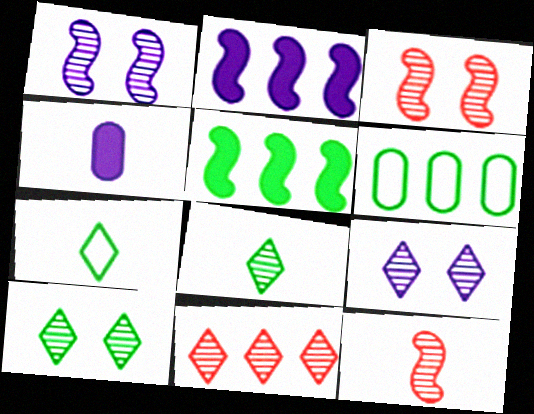[[2, 6, 11], 
[4, 7, 12], 
[8, 9, 11]]